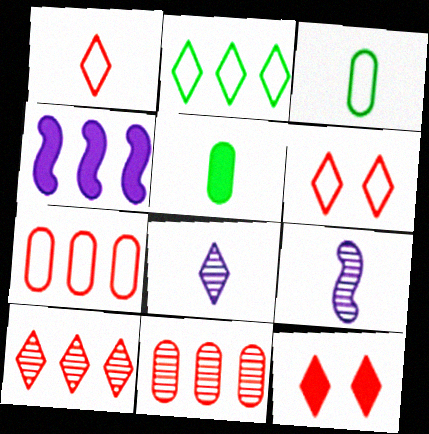[[1, 5, 9], 
[1, 10, 12], 
[2, 4, 11], 
[2, 8, 12], 
[4, 5, 12]]